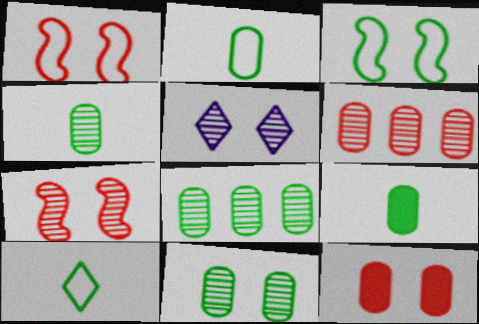[[2, 4, 9], 
[3, 5, 12], 
[4, 8, 11], 
[5, 7, 11]]